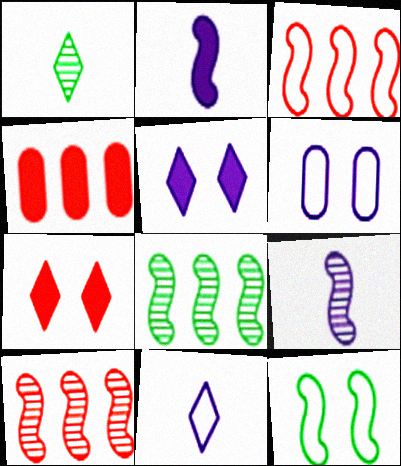[[2, 10, 12]]